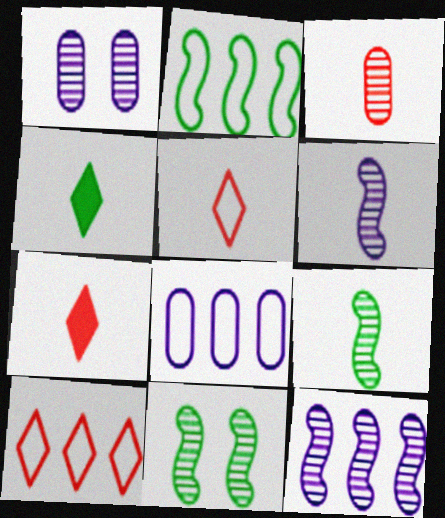[[1, 2, 7], 
[2, 8, 10], 
[7, 8, 11]]